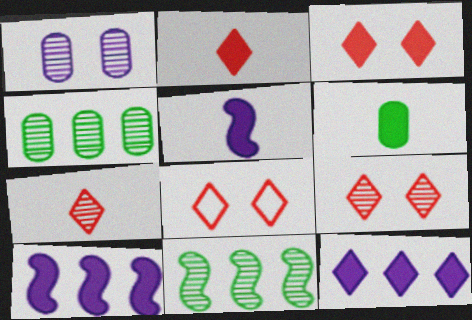[[1, 7, 11], 
[2, 5, 6], 
[3, 6, 10], 
[3, 8, 9], 
[4, 5, 8]]